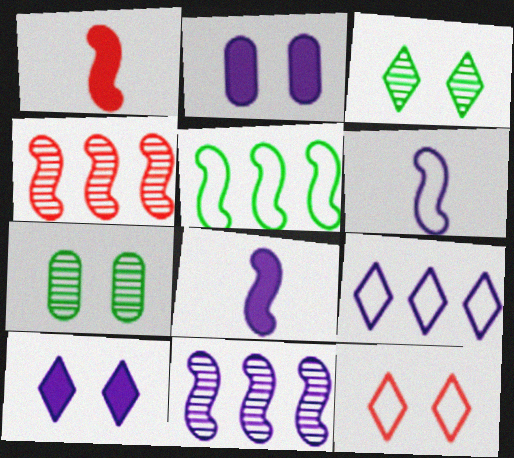[[1, 7, 9], 
[3, 10, 12]]